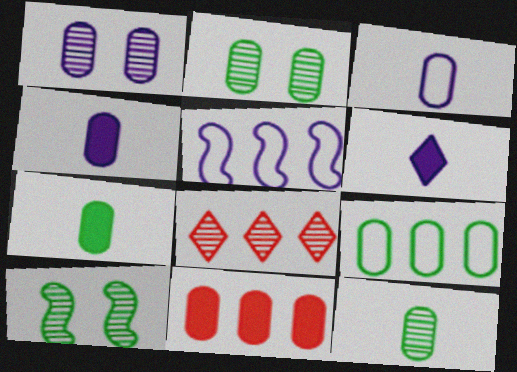[[1, 5, 6], 
[2, 3, 11], 
[2, 7, 9]]